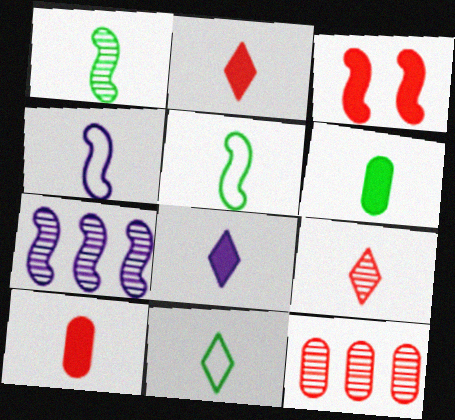[[1, 6, 11], 
[3, 5, 7], 
[4, 6, 9], 
[8, 9, 11]]